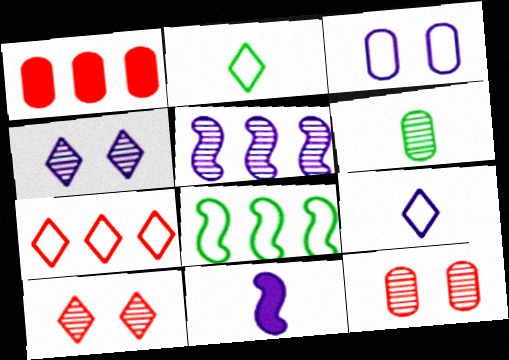[[1, 3, 6], 
[5, 6, 10]]